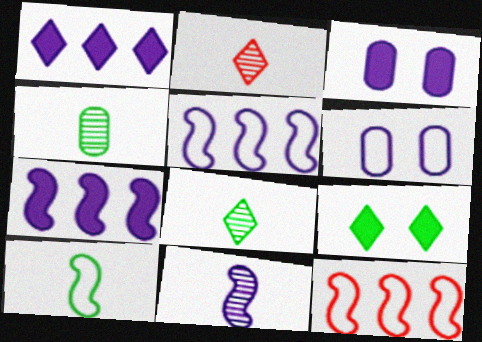[[1, 6, 11], 
[2, 4, 11], 
[3, 8, 12]]